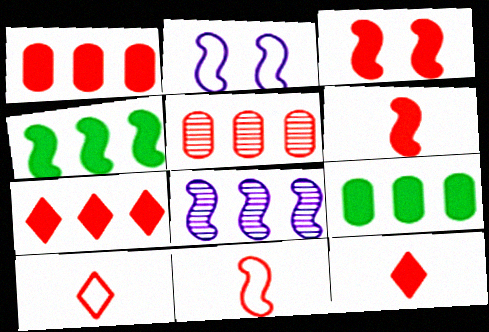[[1, 3, 12], 
[3, 5, 10]]